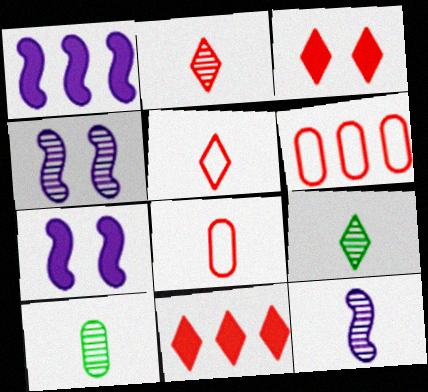[[2, 10, 12], 
[6, 7, 9]]